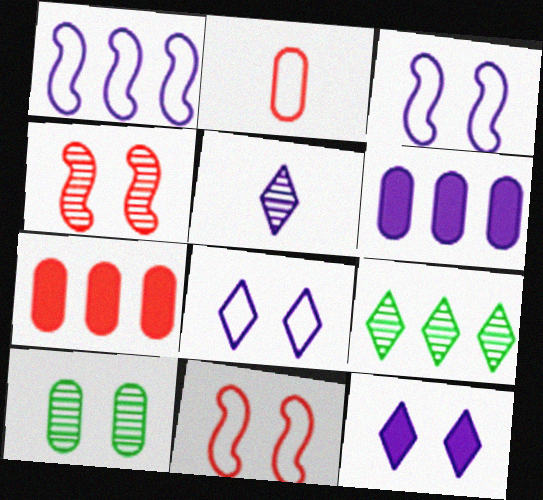[[1, 7, 9], 
[2, 6, 10], 
[3, 5, 6], 
[10, 11, 12]]